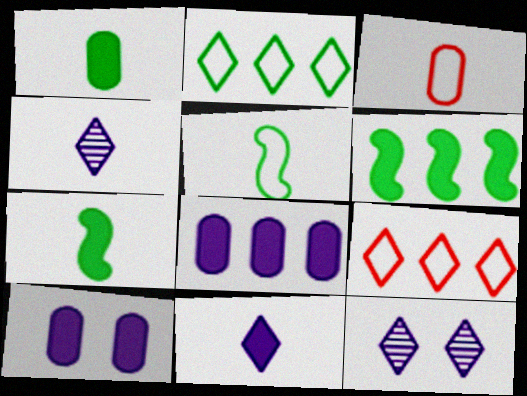[[3, 4, 7], 
[3, 6, 12]]